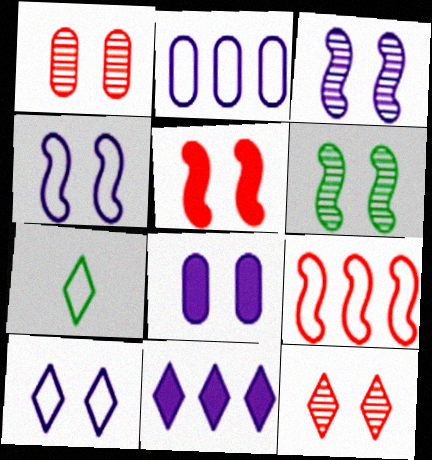[[3, 8, 10], 
[4, 5, 6], 
[7, 11, 12]]